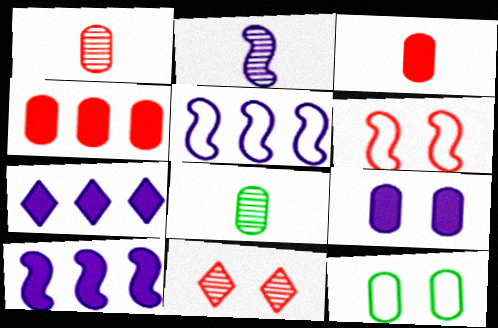[[6, 7, 8]]